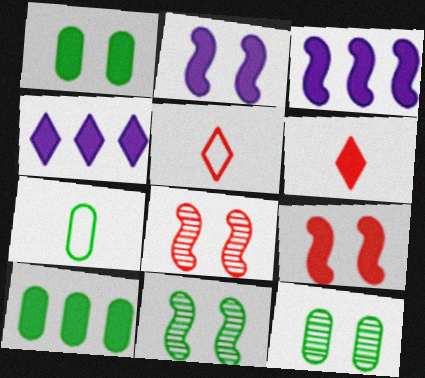[[1, 3, 6], 
[2, 6, 10], 
[3, 5, 12], 
[4, 7, 8], 
[7, 10, 12]]